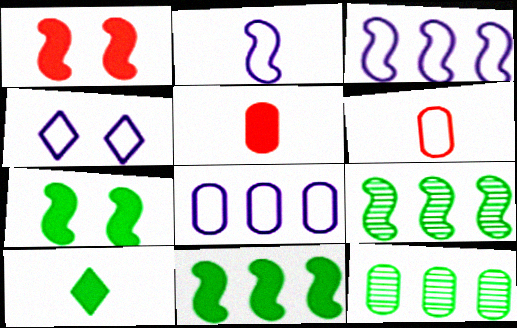[[1, 2, 9], 
[2, 4, 8], 
[4, 5, 9]]